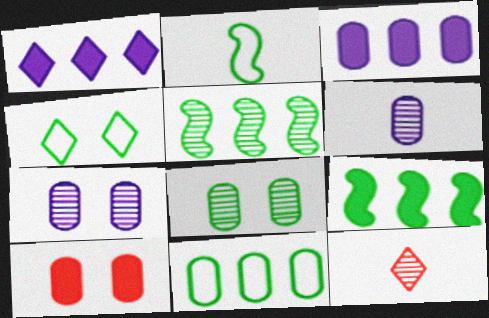[[1, 4, 12], 
[2, 4, 11], 
[5, 7, 12], 
[6, 10, 11]]